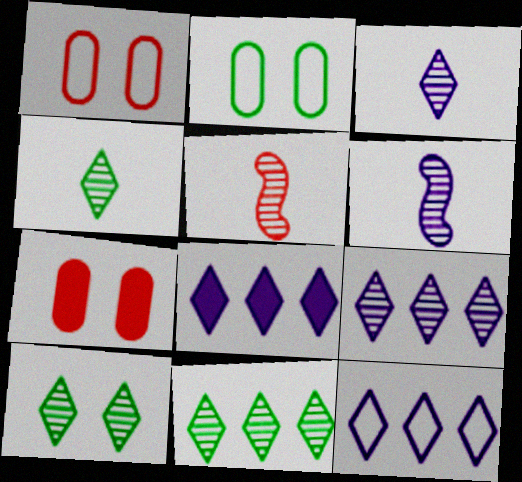[[2, 5, 8], 
[4, 10, 11], 
[8, 9, 12]]